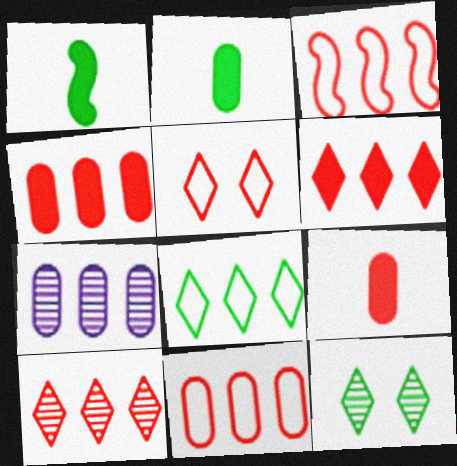[[1, 5, 7], 
[3, 4, 10]]